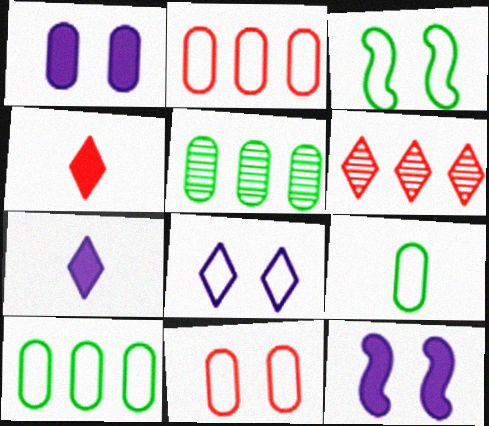[[3, 8, 11], 
[6, 9, 12]]